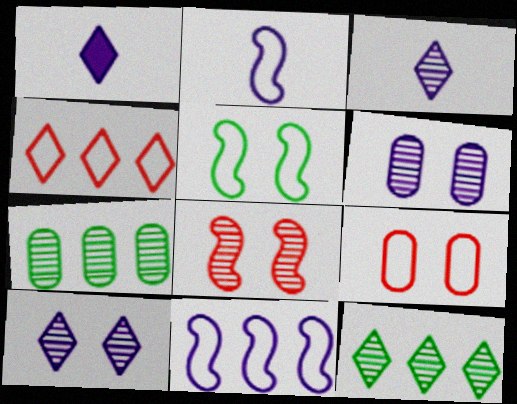[[1, 6, 11], 
[3, 7, 8]]